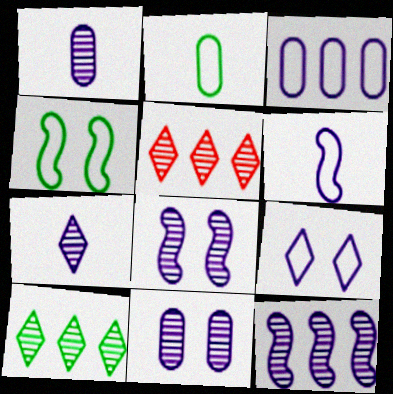[[3, 6, 9], 
[7, 11, 12]]